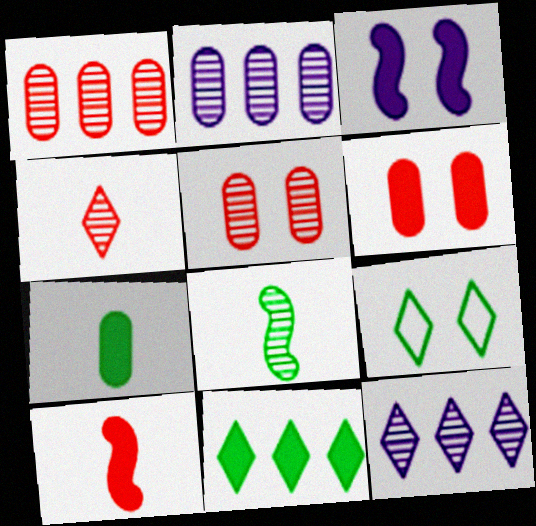[[2, 9, 10], 
[3, 5, 9], 
[5, 8, 12]]